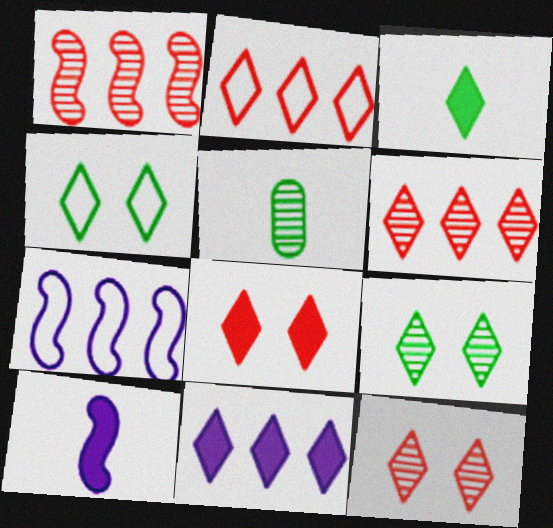[[3, 8, 11], 
[5, 7, 8]]